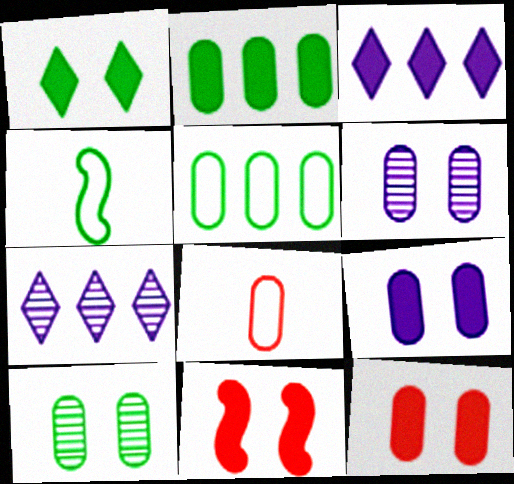[[1, 9, 11], 
[2, 6, 8], 
[4, 7, 12]]